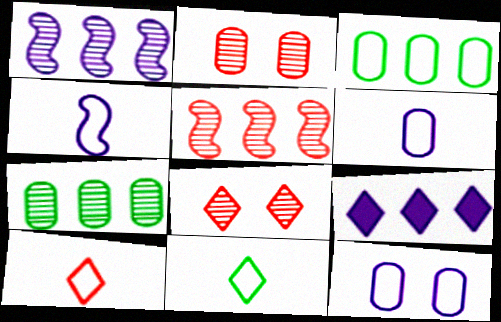[[3, 5, 9], 
[8, 9, 11]]